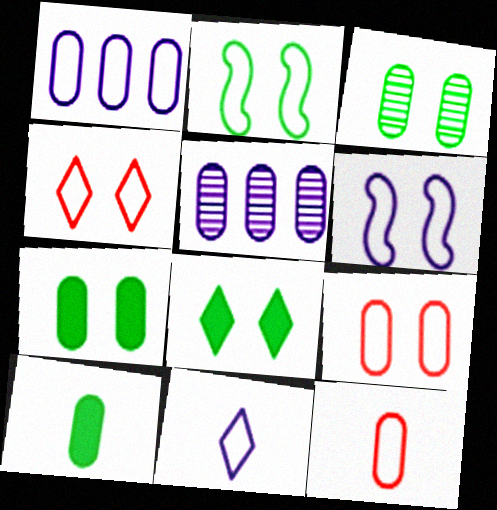[[1, 6, 11], 
[2, 3, 8], 
[5, 7, 12], 
[5, 9, 10]]